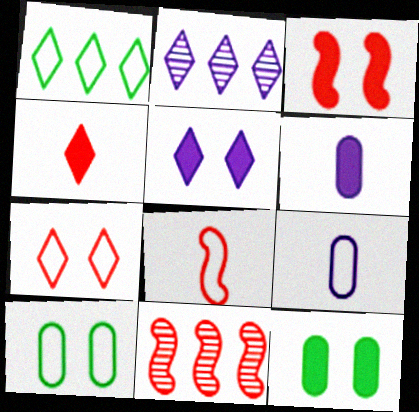[[2, 8, 12], 
[3, 5, 12], 
[3, 8, 11]]